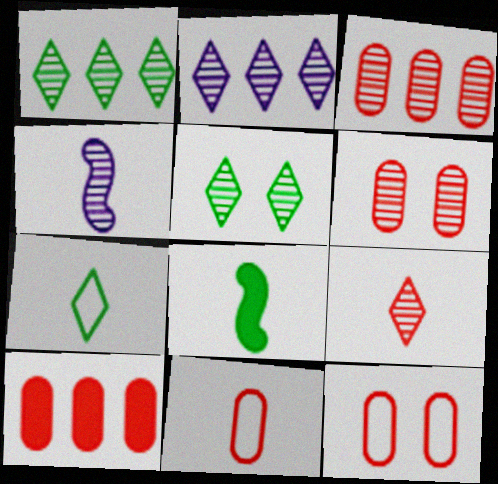[[1, 4, 6], 
[2, 5, 9], 
[2, 8, 12], 
[3, 4, 5], 
[6, 10, 11]]